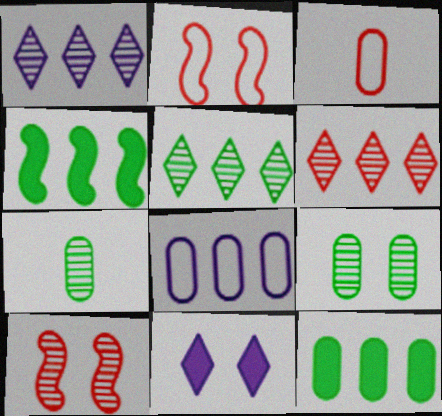[[1, 5, 6], 
[1, 7, 10], 
[2, 9, 11], 
[4, 6, 8]]